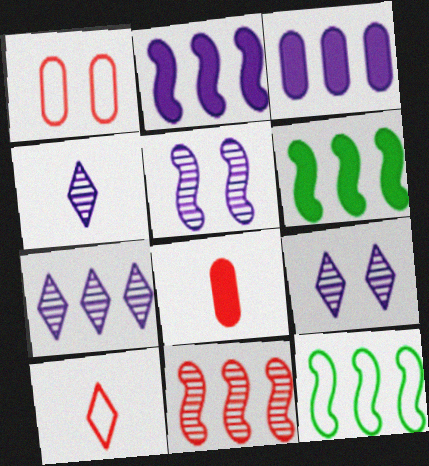[[1, 4, 6], 
[2, 11, 12], 
[4, 7, 9], 
[8, 9, 12]]